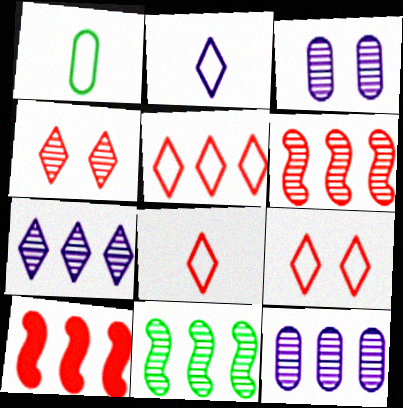[[5, 8, 9]]